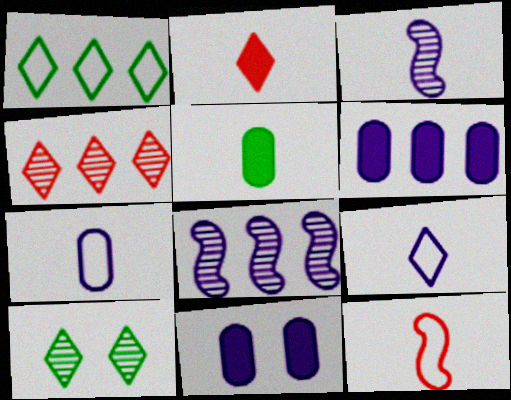[[6, 10, 12], 
[8, 9, 11]]